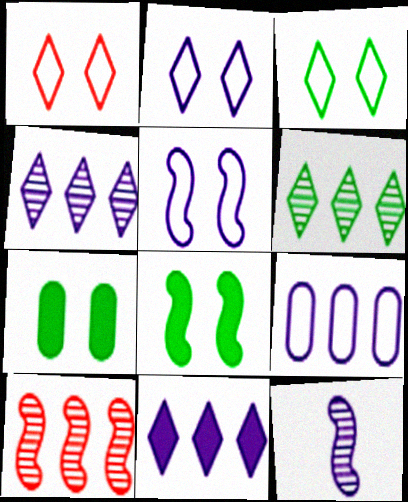[[1, 2, 3]]